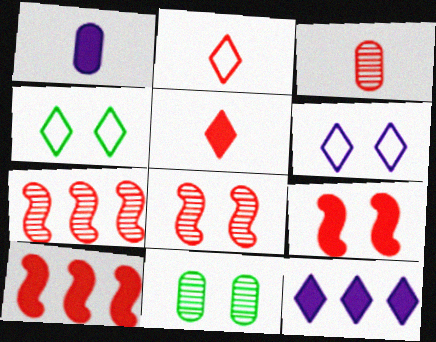[[1, 4, 7], 
[6, 9, 11]]